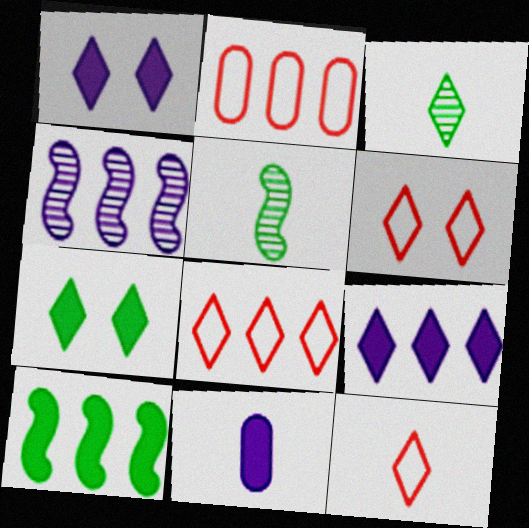[[1, 2, 5], 
[1, 3, 8], 
[3, 6, 9], 
[5, 11, 12], 
[6, 8, 12]]